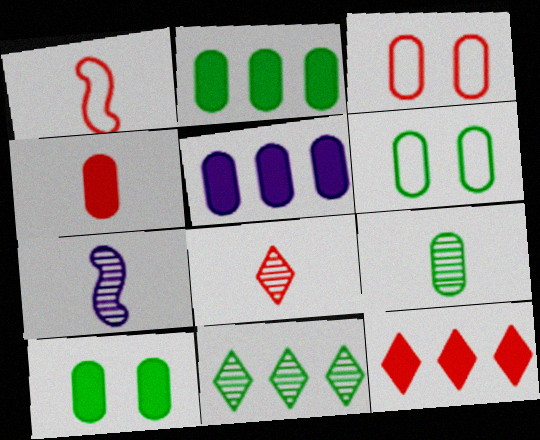[[1, 4, 8], 
[2, 6, 9], 
[3, 5, 9], 
[4, 5, 10], 
[6, 7, 12], 
[7, 8, 9]]